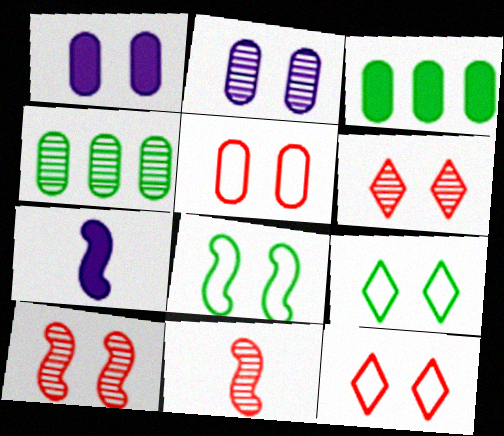[[1, 6, 8], 
[1, 9, 10], 
[4, 7, 12]]